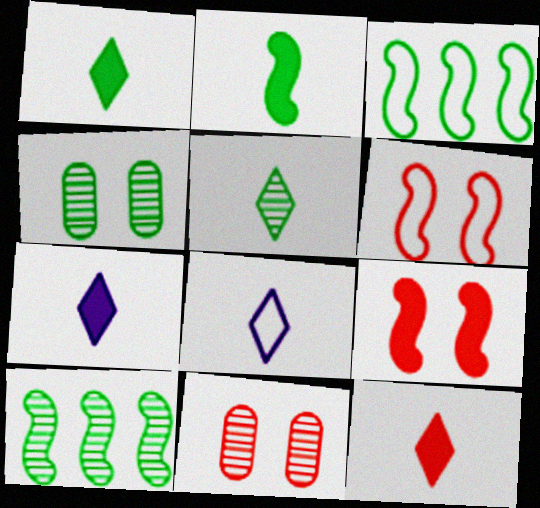[[1, 3, 4], 
[1, 7, 12], 
[3, 7, 11], 
[4, 5, 10], 
[5, 8, 12]]